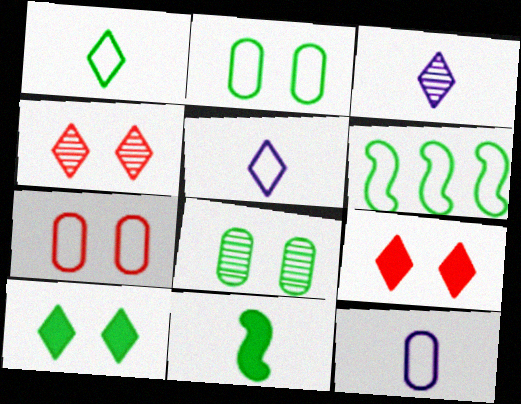[[1, 2, 6], 
[5, 6, 7]]